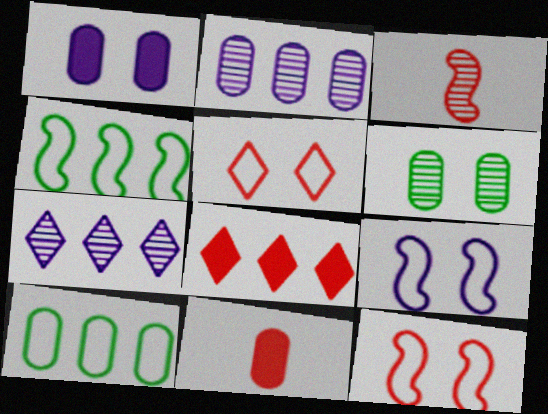[[2, 4, 8], 
[3, 6, 7]]